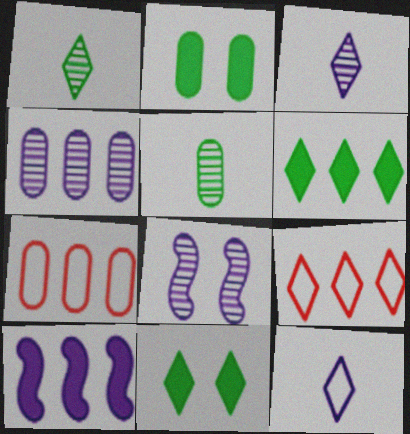[[3, 4, 8], 
[3, 9, 11]]